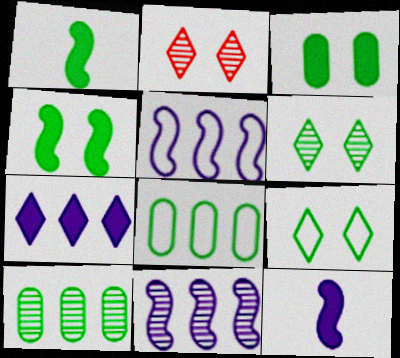[[1, 6, 8], 
[1, 9, 10], 
[2, 8, 12]]